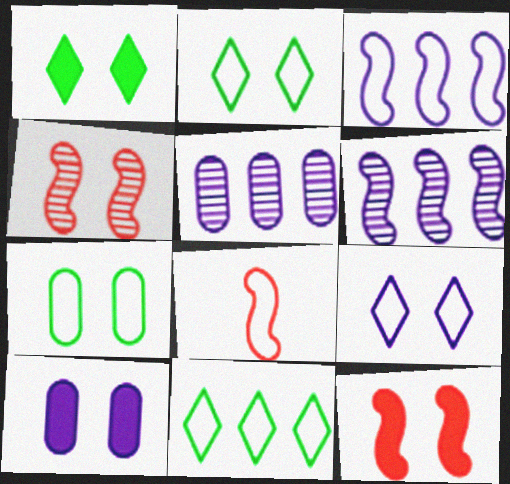[[1, 5, 8], 
[1, 10, 12], 
[2, 4, 10]]